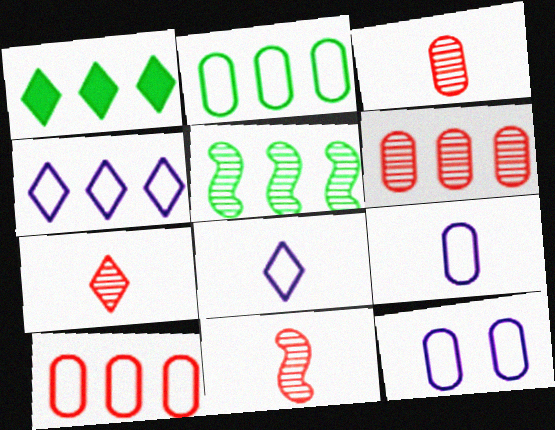[[1, 2, 5], 
[1, 11, 12], 
[3, 7, 11]]